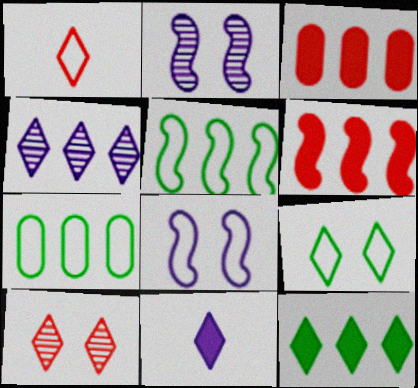[[1, 7, 8], 
[3, 4, 5], 
[4, 6, 7]]